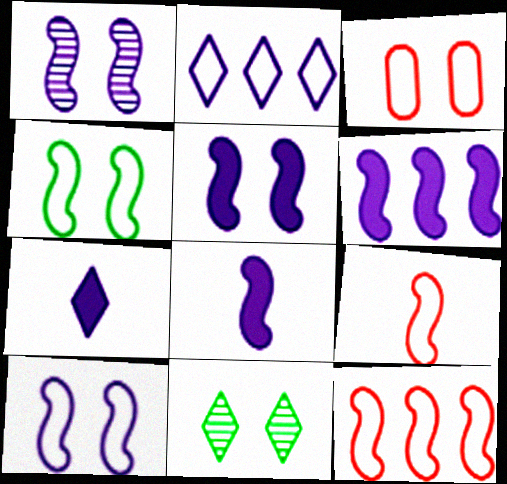[[1, 5, 10], 
[3, 5, 11], 
[5, 6, 8]]